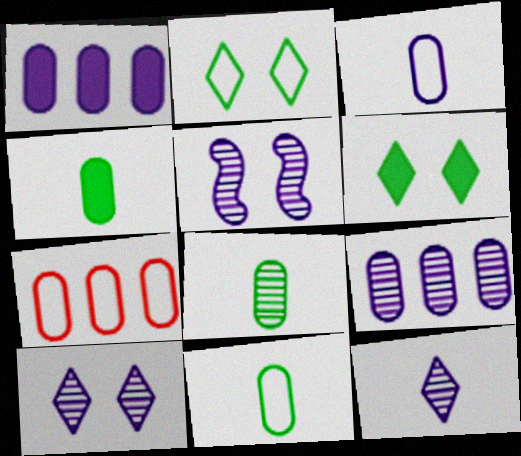[[4, 8, 11], 
[5, 9, 12]]